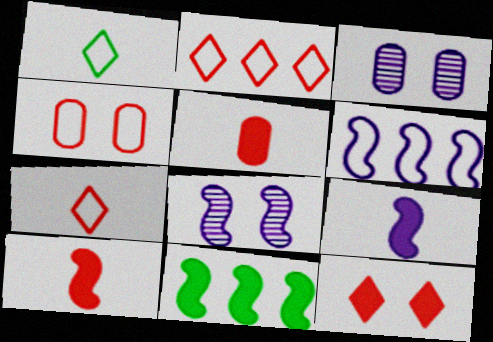[[1, 4, 6], 
[3, 7, 11], 
[6, 8, 9]]